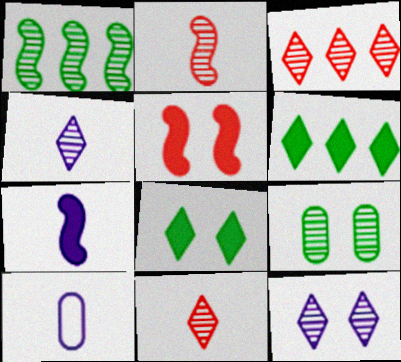[[4, 7, 10]]